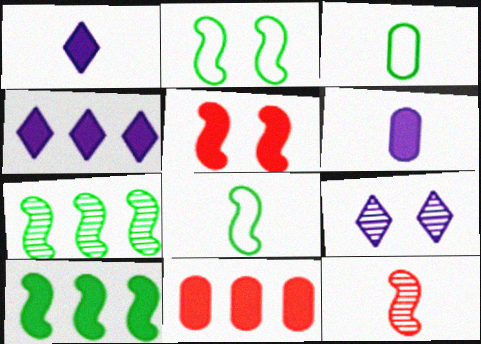[[1, 3, 12], 
[4, 10, 11], 
[8, 9, 11]]